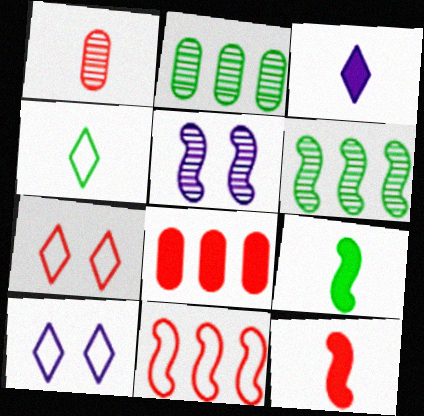[[2, 10, 12], 
[4, 5, 8], 
[5, 9, 11]]